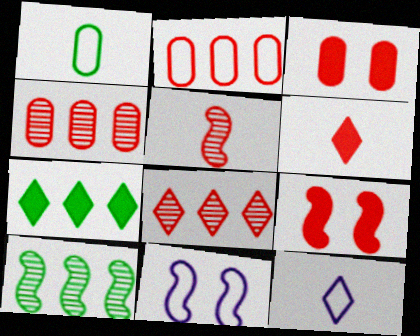[[3, 10, 12]]